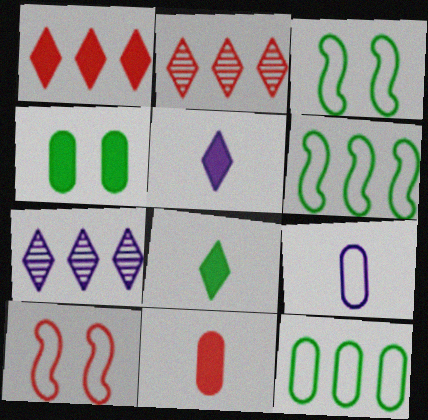[[2, 10, 11], 
[3, 7, 11]]